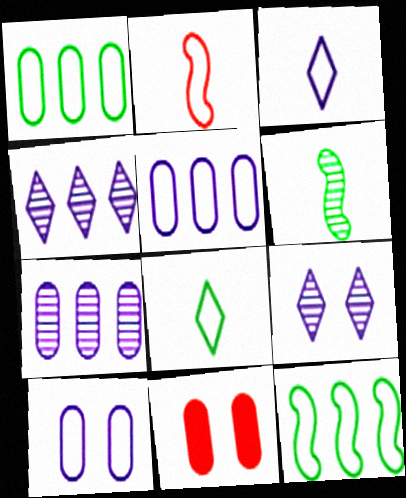[]